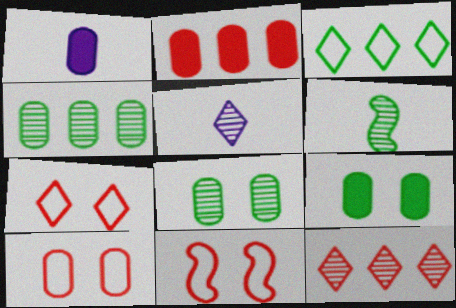[[1, 2, 9], 
[1, 4, 10], 
[3, 6, 9], 
[7, 10, 11]]